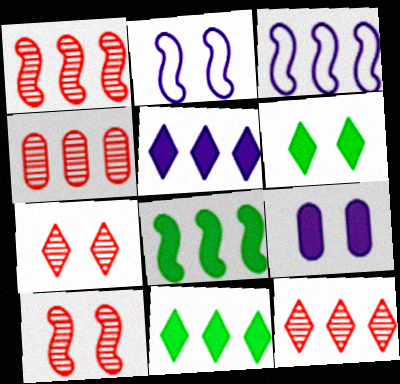[[1, 3, 8], 
[1, 4, 12], 
[3, 4, 11]]